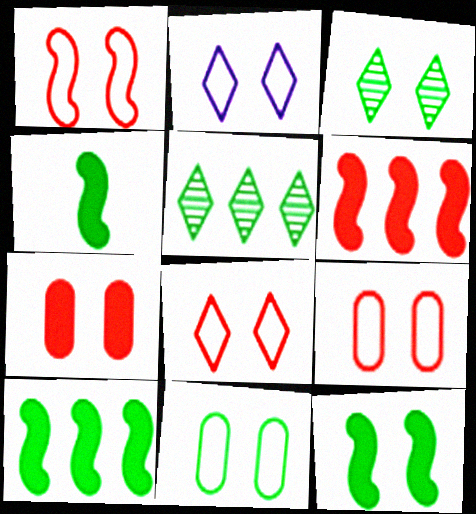[[1, 2, 11], 
[1, 8, 9], 
[3, 11, 12], 
[4, 5, 11], 
[4, 10, 12]]